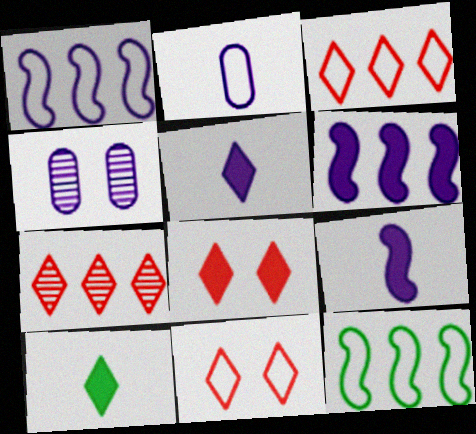[[1, 4, 5], 
[2, 11, 12]]